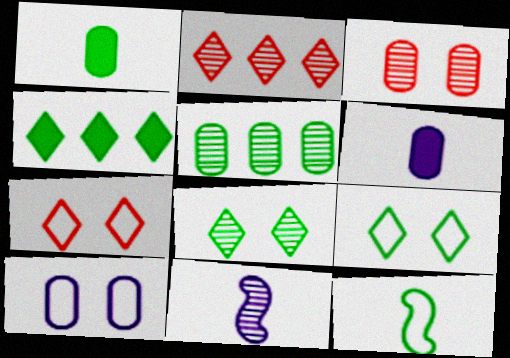[]